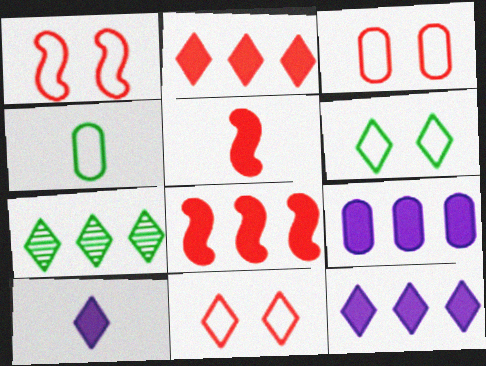[[1, 3, 11], 
[7, 10, 11]]